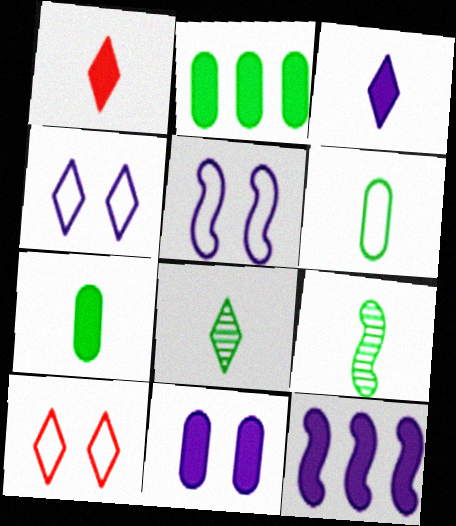[[3, 11, 12]]